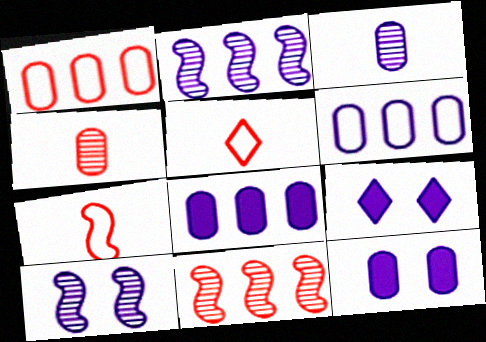[[3, 6, 12]]